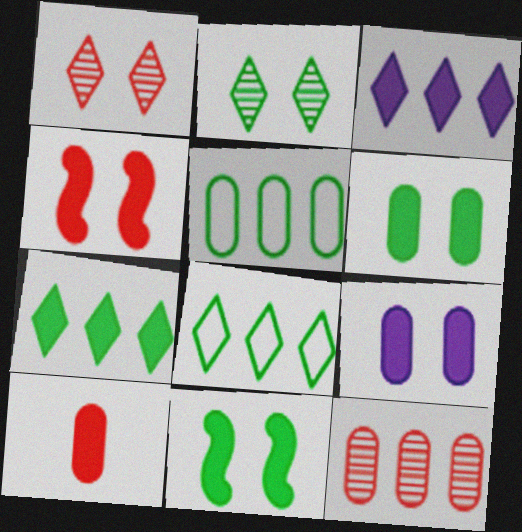[[3, 10, 11]]